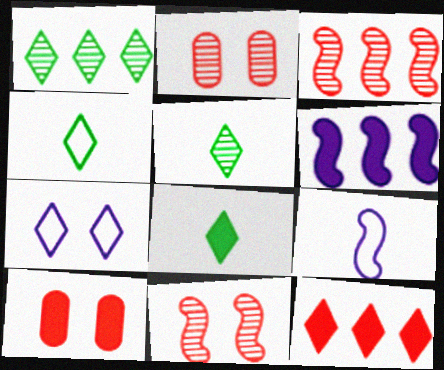[[1, 9, 10], 
[2, 4, 6], 
[4, 5, 8], 
[5, 7, 12], 
[6, 8, 10]]